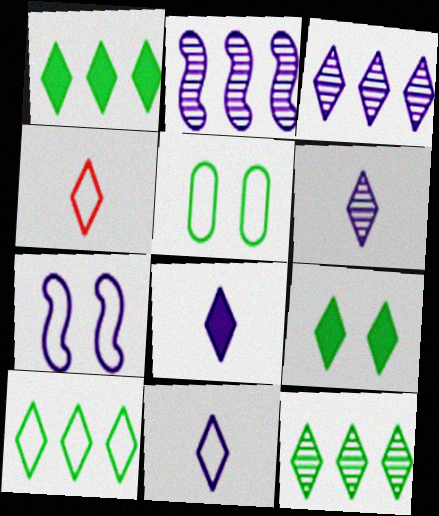[[1, 10, 12], 
[3, 4, 9], 
[6, 8, 11]]